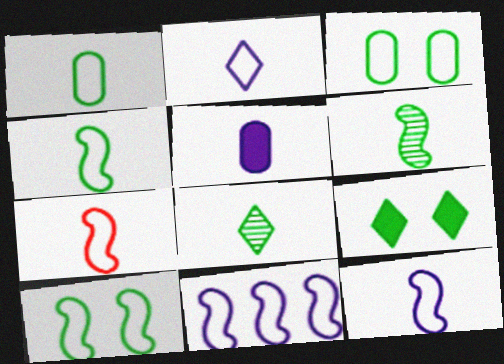[[1, 2, 7], 
[4, 7, 12], 
[5, 7, 8], 
[7, 10, 11]]